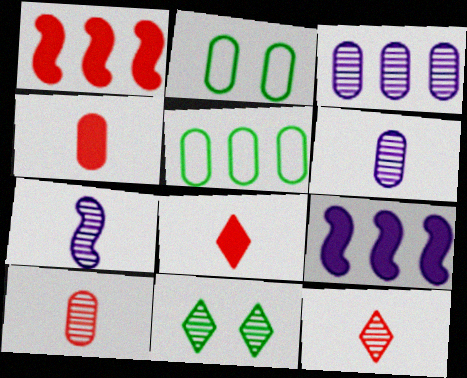[[2, 3, 4], 
[2, 9, 12]]